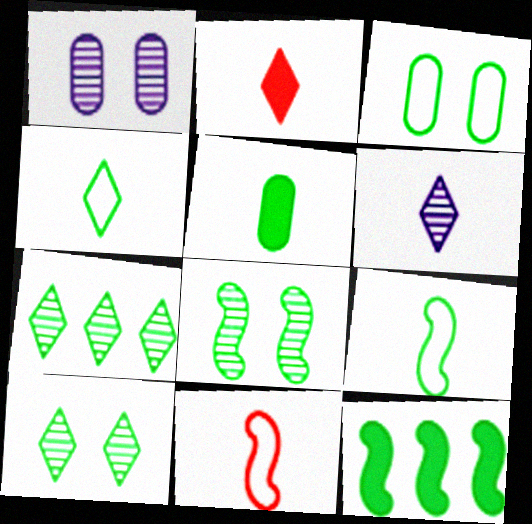[[2, 4, 6], 
[5, 6, 11], 
[8, 9, 12]]